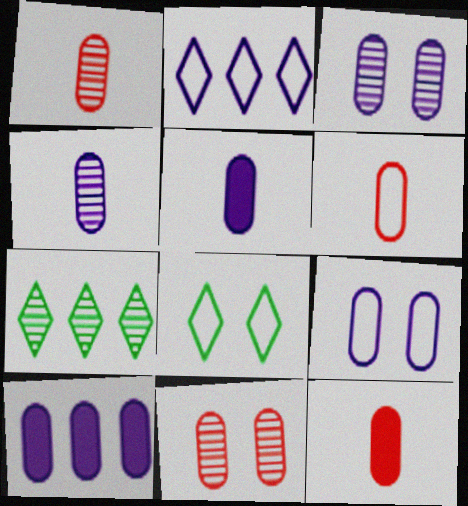[[1, 6, 12], 
[4, 9, 10]]